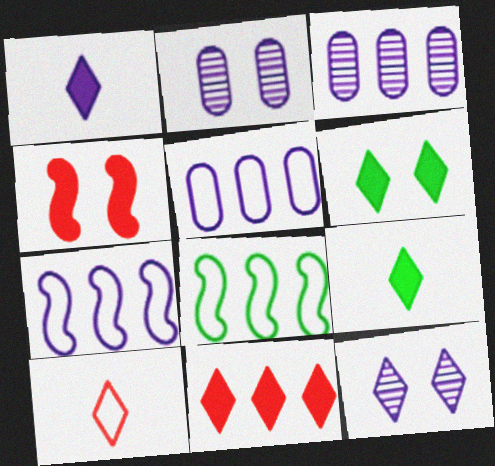[[1, 2, 7], 
[1, 6, 11], 
[3, 8, 11]]